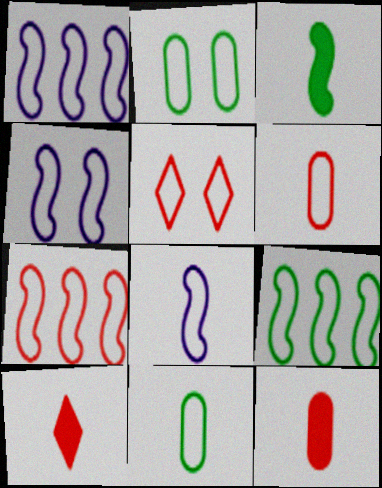[[1, 4, 8], 
[1, 5, 11], 
[1, 7, 9], 
[2, 4, 5], 
[5, 6, 7]]